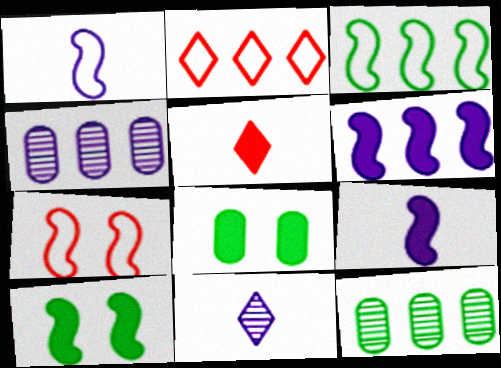[[1, 3, 7], 
[2, 6, 12], 
[5, 6, 8]]